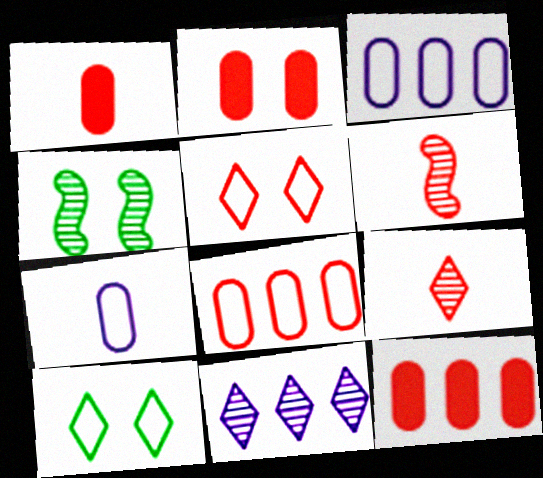[[1, 2, 12], 
[5, 6, 12]]